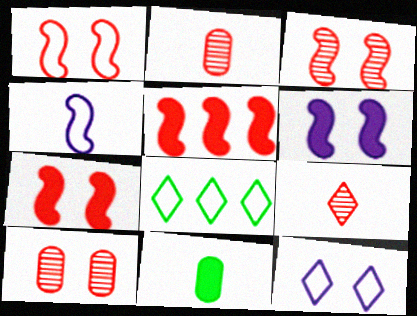[[1, 3, 7], 
[2, 6, 8], 
[4, 9, 11]]